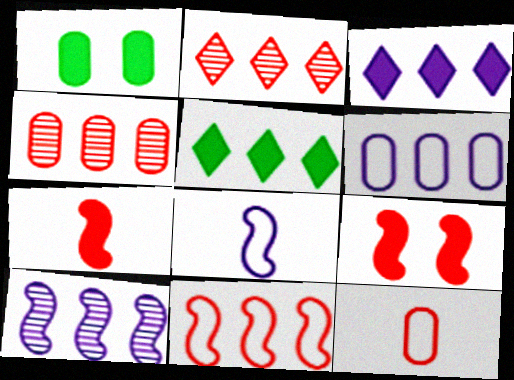[[1, 2, 8], 
[1, 3, 7], 
[2, 9, 12], 
[3, 6, 10]]